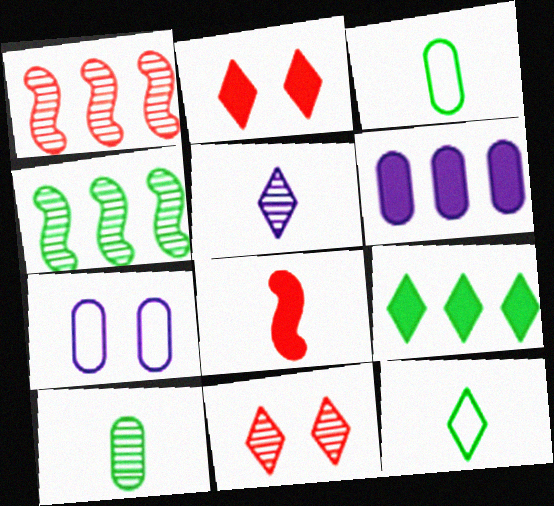[[3, 5, 8]]